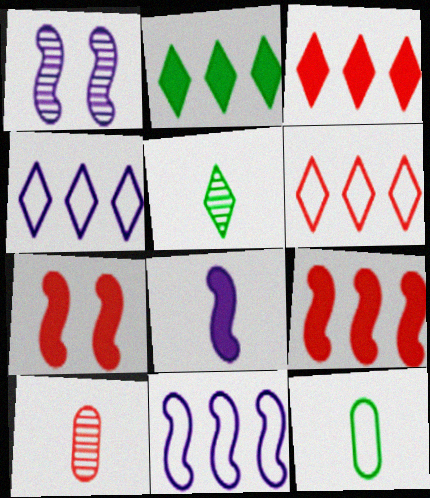[[1, 3, 12], 
[1, 8, 11], 
[6, 7, 10]]